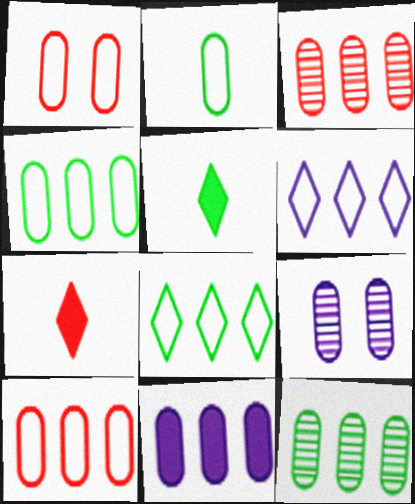[[3, 4, 11], 
[10, 11, 12]]